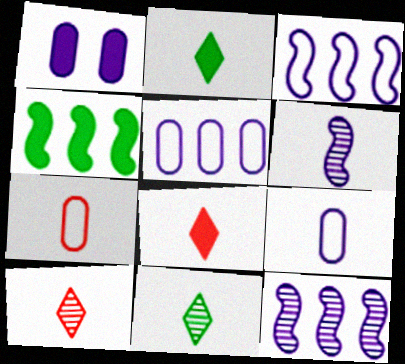[[1, 4, 8], 
[2, 6, 7]]